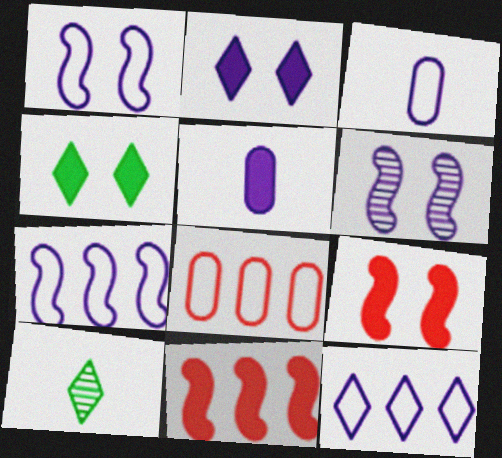[[1, 3, 12], 
[4, 5, 11], 
[5, 6, 12]]